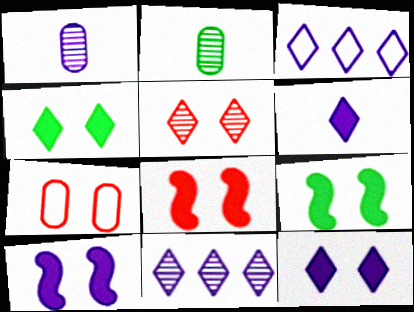[[1, 3, 10], 
[2, 3, 8], 
[5, 7, 8], 
[8, 9, 10]]